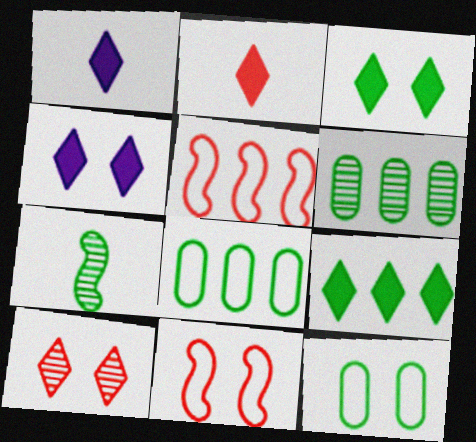[[1, 6, 11], 
[2, 4, 9], 
[3, 7, 8], 
[7, 9, 12]]